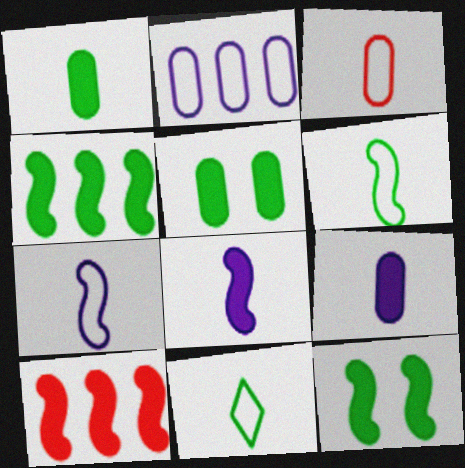[[3, 7, 11], 
[8, 10, 12]]